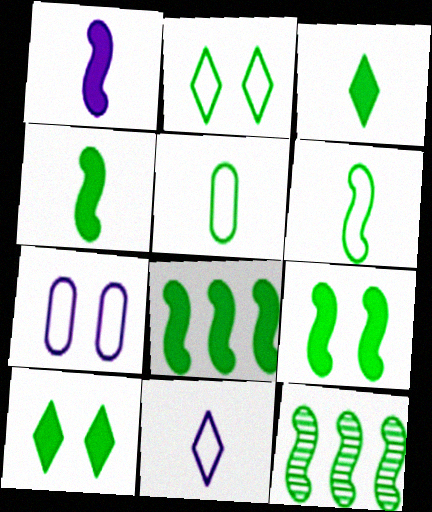[[4, 8, 9], 
[5, 10, 12], 
[6, 9, 12]]